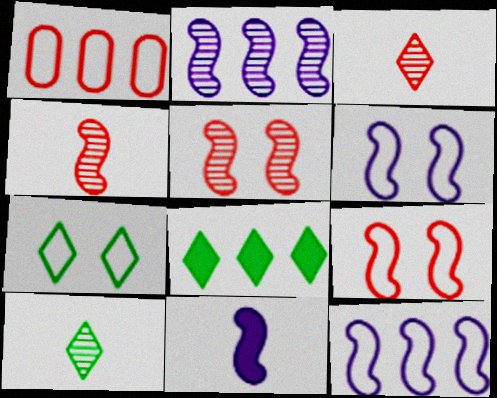[[1, 2, 8], 
[2, 6, 11], 
[7, 8, 10]]